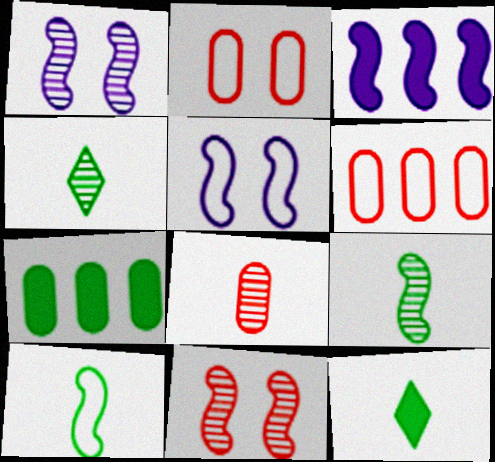[[1, 6, 12], 
[2, 3, 4], 
[3, 10, 11]]